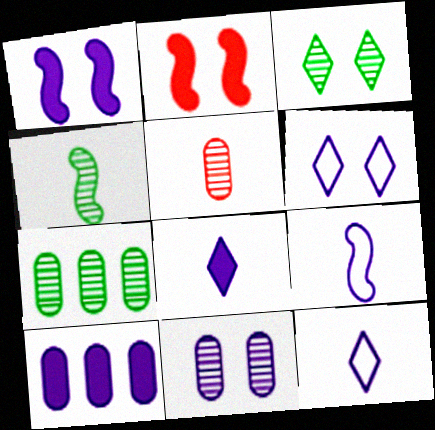[[1, 6, 11], 
[1, 8, 10], 
[2, 7, 12], 
[3, 4, 7], 
[5, 7, 11]]